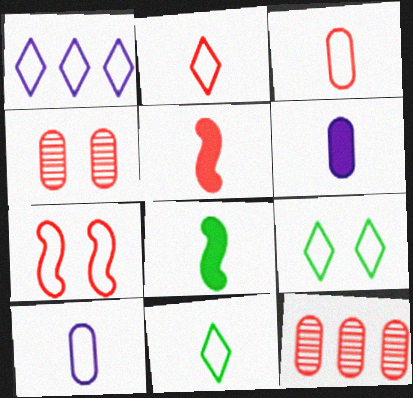[[1, 2, 9], 
[1, 4, 8]]